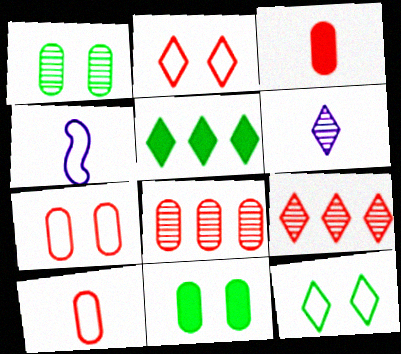[[2, 5, 6], 
[3, 7, 8], 
[4, 9, 11]]